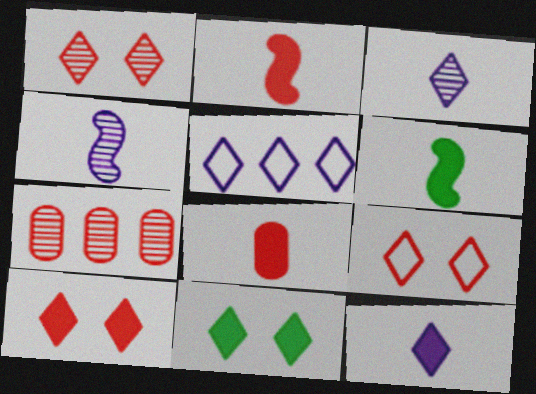[[1, 9, 10], 
[2, 7, 9], 
[6, 8, 12]]